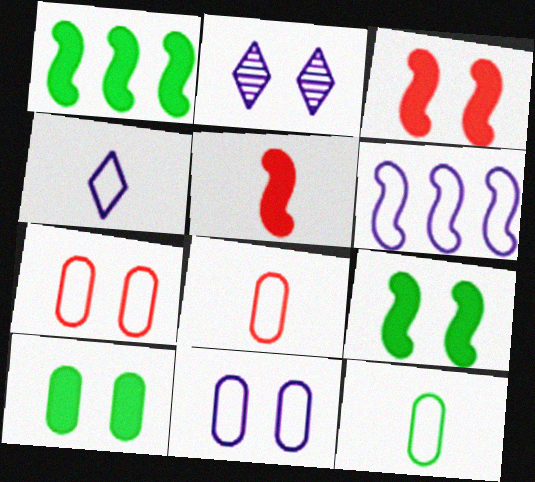[[1, 2, 8], 
[2, 7, 9], 
[4, 6, 11]]